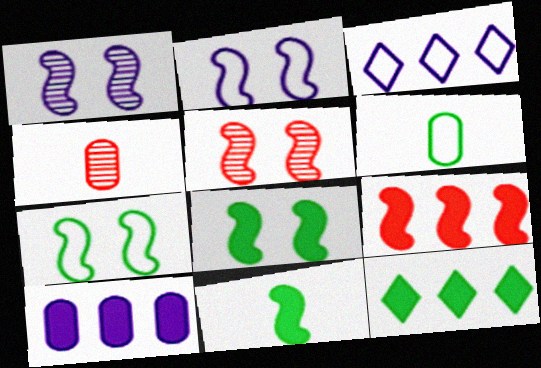[[2, 4, 12], 
[2, 5, 8], 
[3, 4, 8], 
[9, 10, 12]]